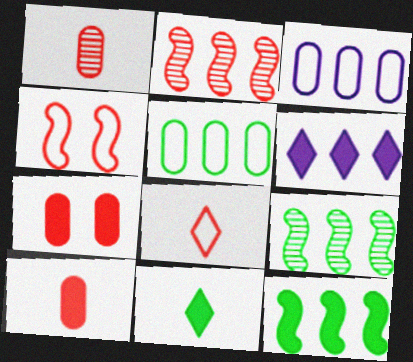[[2, 5, 6], 
[2, 7, 8]]